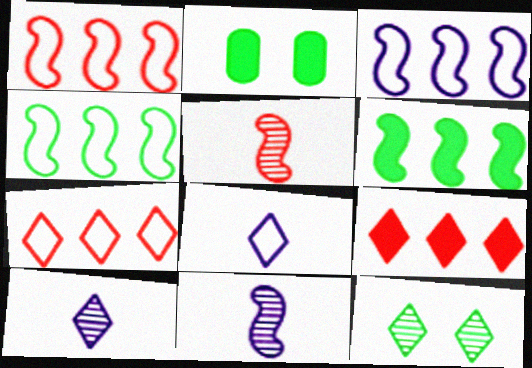[[1, 2, 10], 
[1, 3, 4], 
[2, 7, 11], 
[8, 9, 12]]